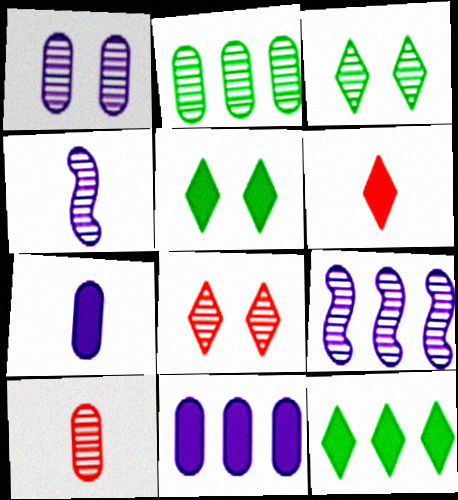[[1, 2, 10], 
[2, 4, 8], 
[3, 9, 10]]